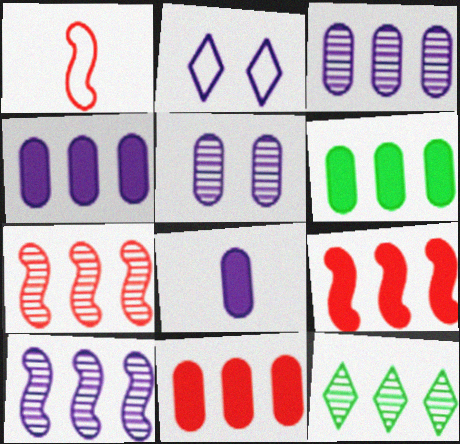[[2, 8, 10], 
[3, 7, 12], 
[4, 6, 11]]